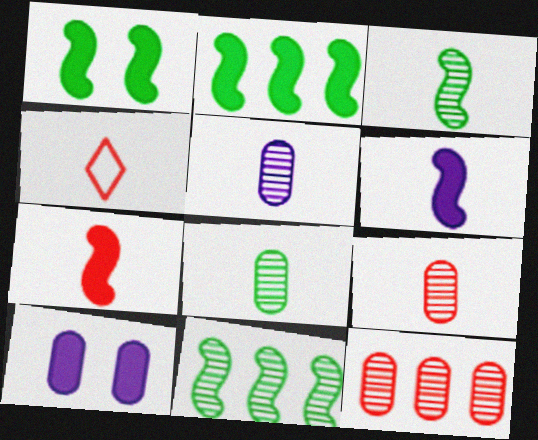[[4, 6, 8], 
[4, 7, 9], 
[4, 10, 11], 
[5, 8, 9]]